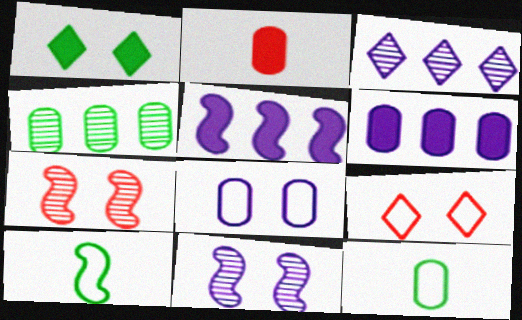[[1, 2, 5], 
[1, 4, 10], 
[1, 7, 8], 
[2, 4, 8], 
[5, 7, 10]]